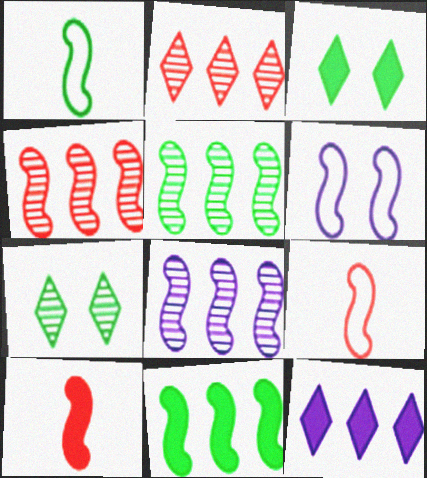[[4, 5, 8], 
[5, 6, 10]]